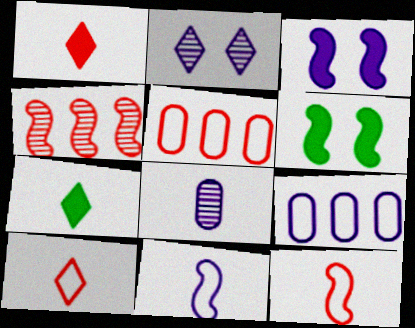[[4, 6, 11], 
[7, 8, 12]]